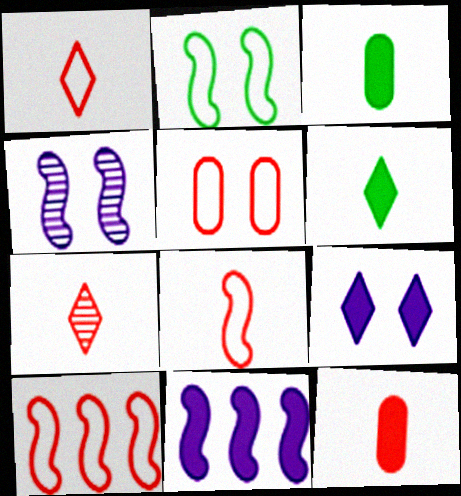[[1, 5, 10], 
[7, 8, 12]]